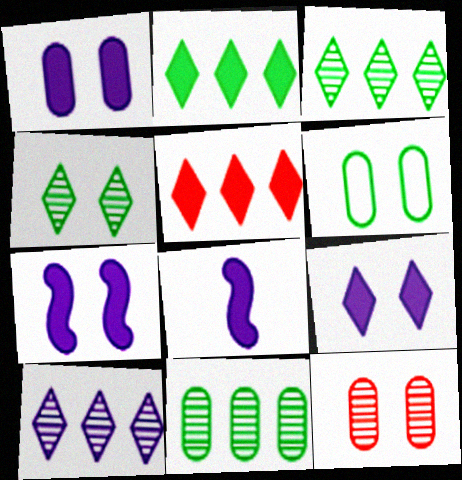[[1, 6, 12], 
[1, 7, 9]]